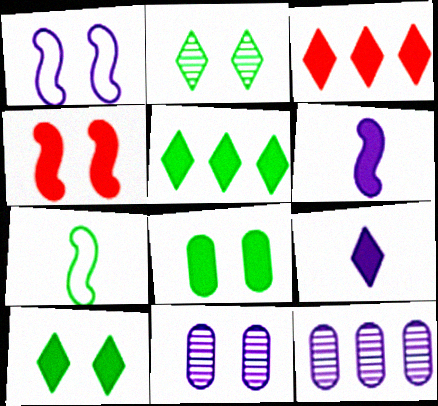[[1, 9, 12], 
[3, 6, 8], 
[3, 7, 11], 
[3, 9, 10]]